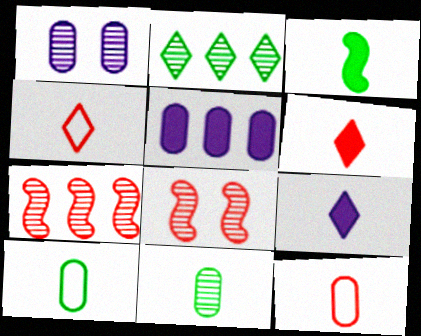[]